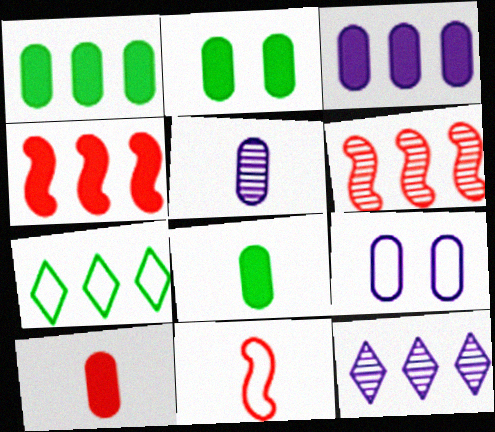[[1, 2, 8], 
[2, 3, 10], 
[2, 11, 12], 
[3, 5, 9], 
[3, 6, 7], 
[7, 9, 11]]